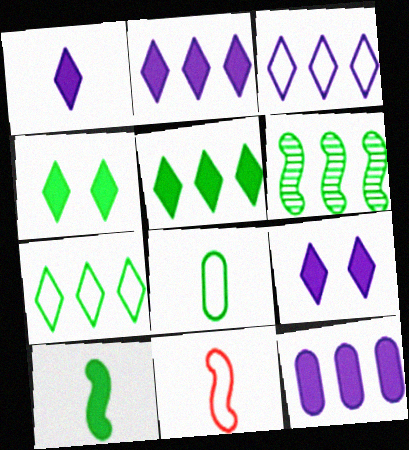[[1, 2, 9], 
[4, 6, 8]]